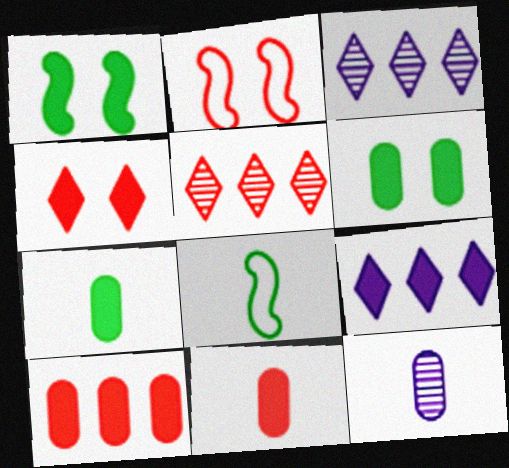[[1, 9, 11], 
[2, 3, 7], 
[2, 5, 11]]